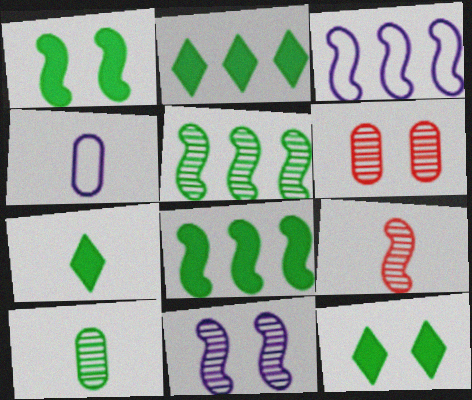[[1, 3, 9], 
[2, 7, 12], 
[3, 6, 7], 
[4, 7, 9], 
[5, 9, 11]]